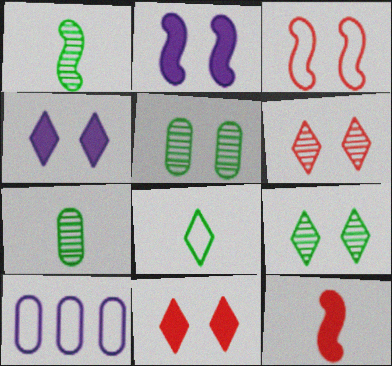[[1, 10, 11], 
[3, 4, 5], 
[3, 8, 10], 
[9, 10, 12]]